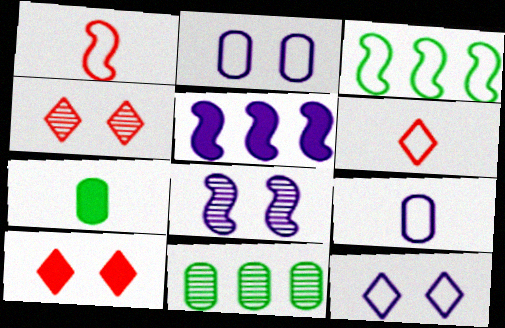[[2, 3, 6], 
[5, 7, 10]]